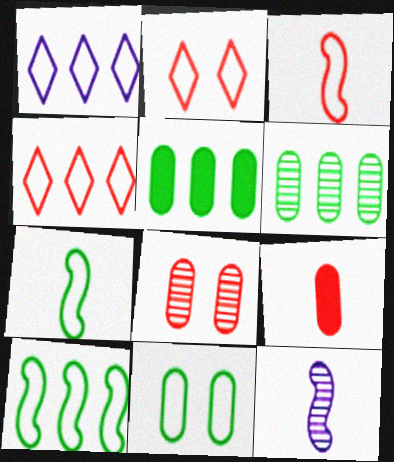[[1, 3, 11], 
[2, 5, 12]]